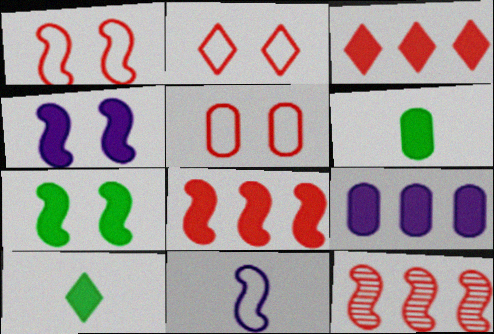[[1, 2, 5], 
[3, 4, 6], 
[7, 11, 12]]